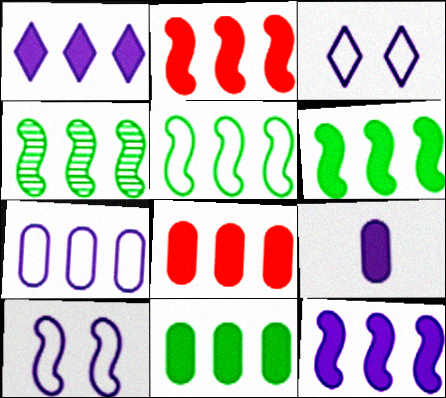[[1, 2, 11], 
[1, 6, 8], 
[2, 6, 12], 
[4, 5, 6]]